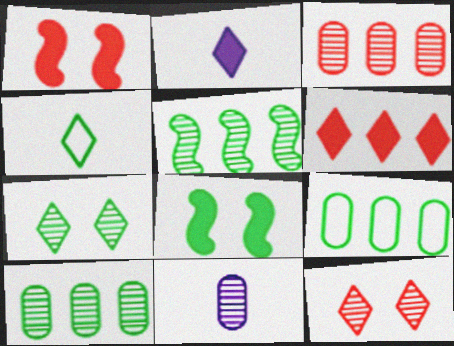[[4, 8, 10], 
[5, 11, 12]]